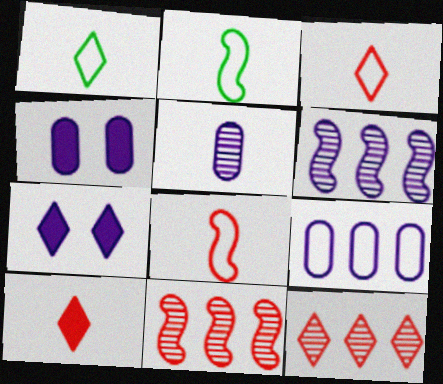[[1, 4, 11], 
[1, 7, 12], 
[2, 4, 12], 
[2, 5, 10], 
[4, 5, 9]]